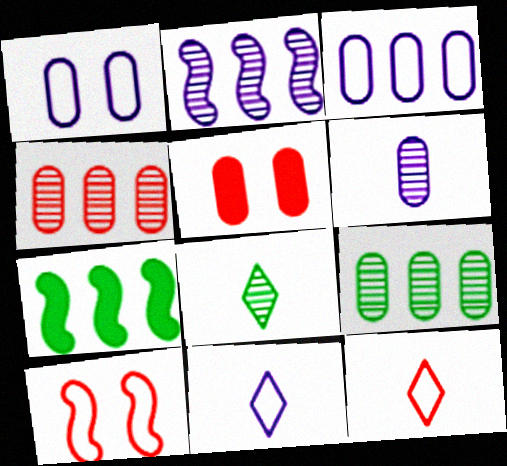[]